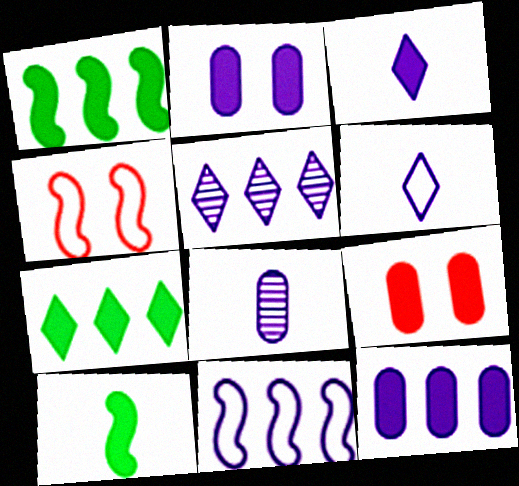[[1, 3, 9], 
[4, 7, 8], 
[5, 11, 12]]